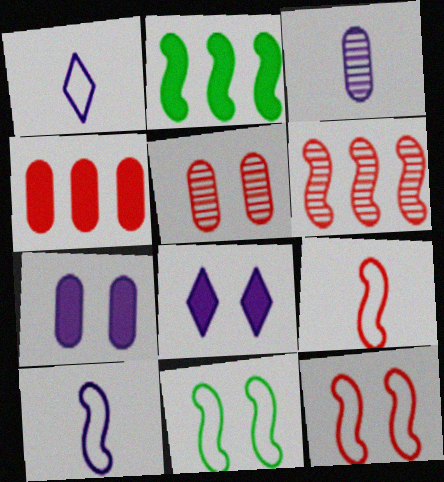[[1, 2, 5], 
[5, 8, 11]]